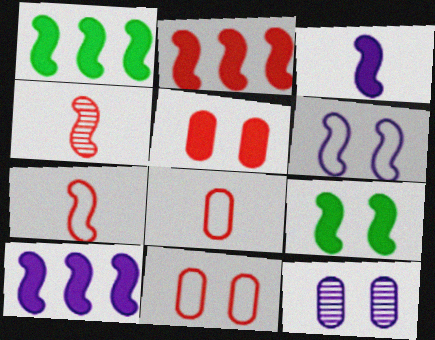[[1, 2, 10], 
[1, 4, 6], 
[2, 3, 9]]